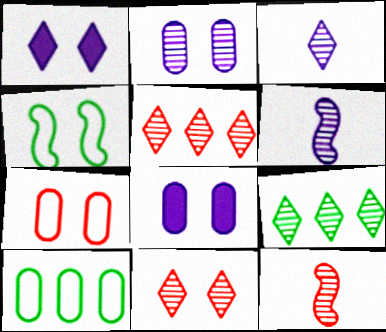[[1, 10, 12], 
[2, 9, 12], 
[3, 9, 11], 
[4, 8, 11]]